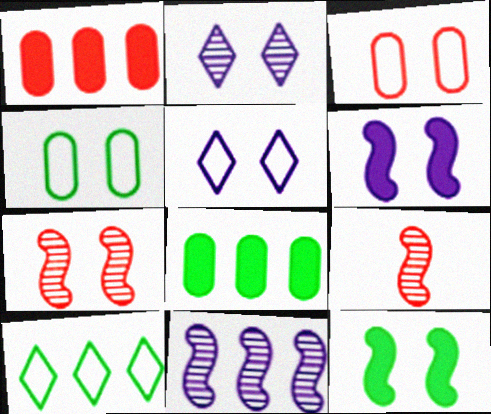[[1, 10, 11], 
[2, 3, 12], 
[5, 8, 9]]